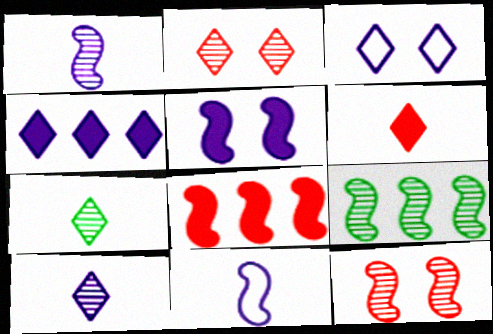[[1, 9, 12], 
[3, 4, 10]]